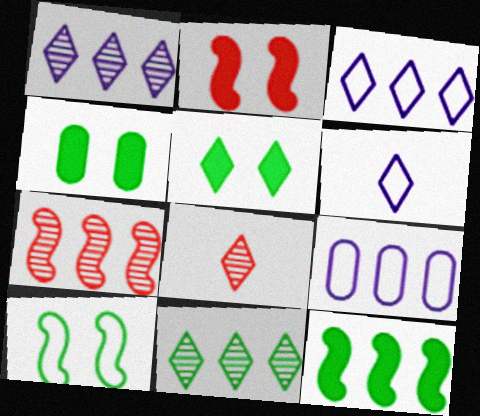[[3, 5, 8], 
[4, 6, 7]]